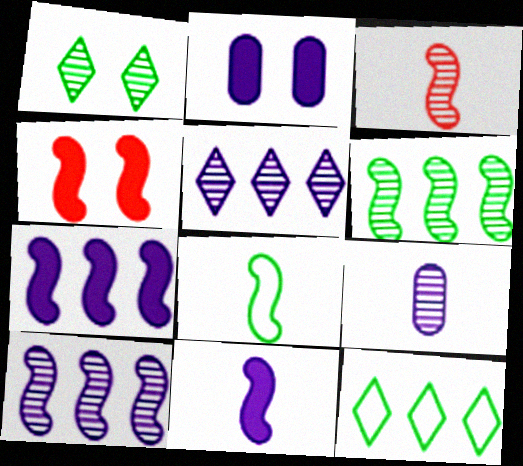[[2, 3, 12], 
[3, 8, 11], 
[4, 8, 10], 
[4, 9, 12]]